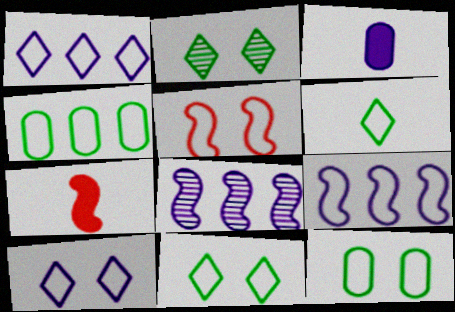[[3, 8, 10], 
[5, 10, 12]]